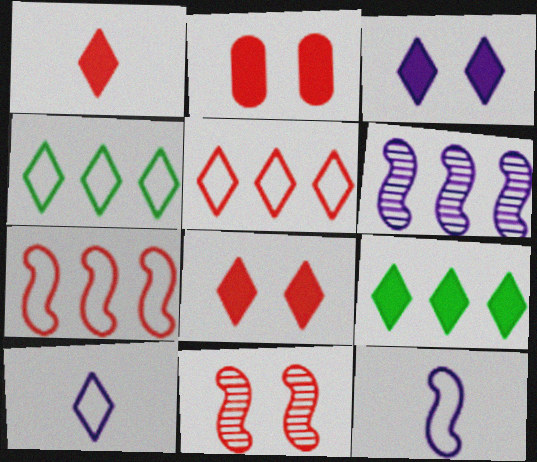[[1, 3, 9]]